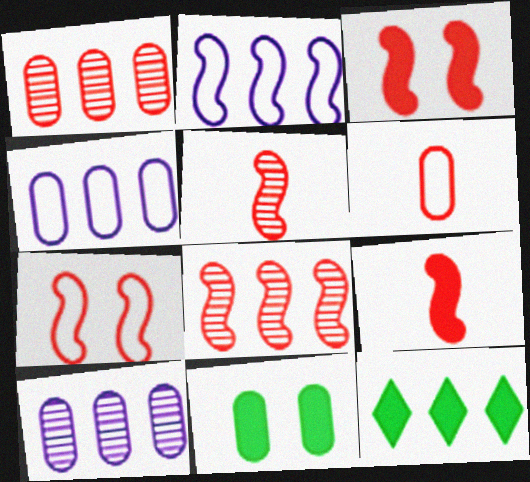[[1, 2, 12], 
[4, 8, 12], 
[6, 10, 11], 
[7, 8, 9]]